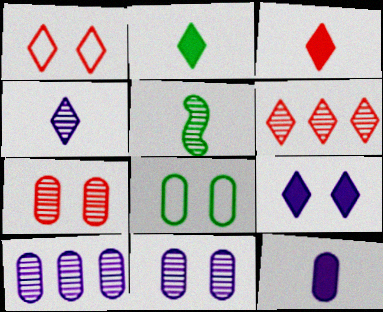[[1, 3, 6], 
[5, 6, 11]]